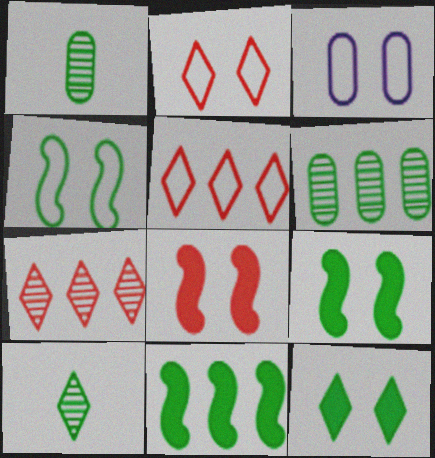[[2, 3, 4]]